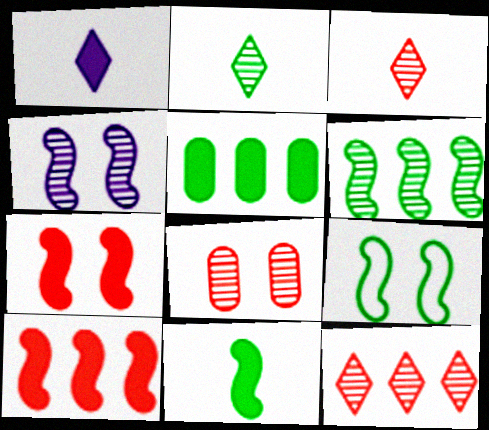[[1, 5, 7], 
[2, 5, 9], 
[4, 7, 9], 
[6, 9, 11]]